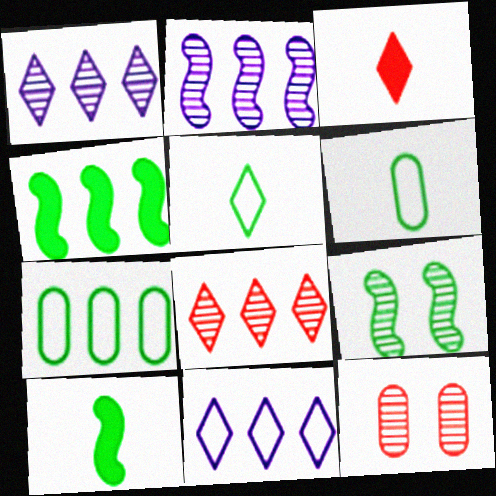[[10, 11, 12]]